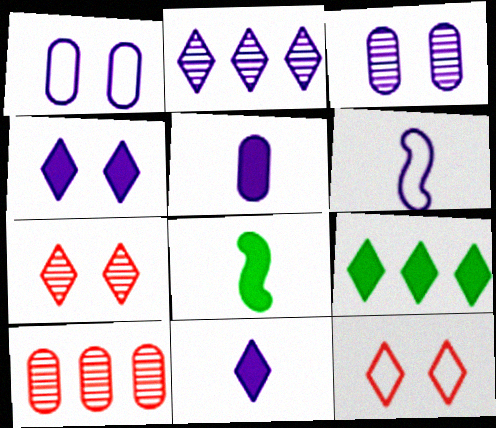[]